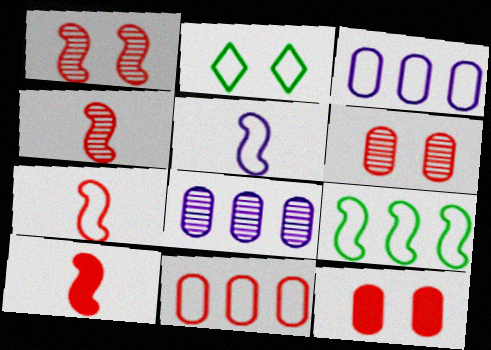[[2, 3, 7], 
[2, 5, 11], 
[2, 8, 10], 
[4, 7, 10]]